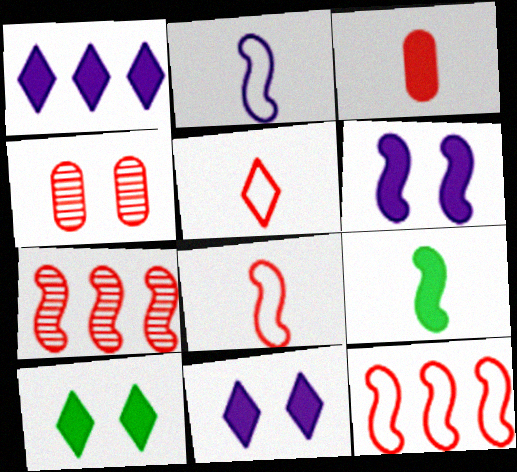[]